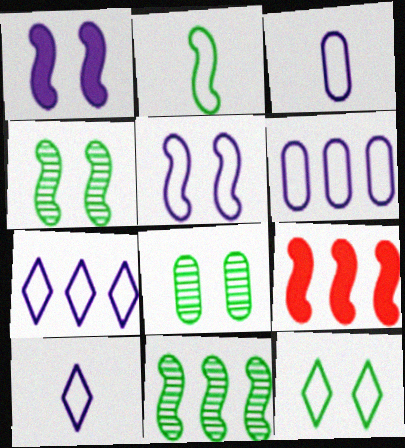[[3, 5, 7], 
[5, 6, 10], 
[8, 9, 10]]